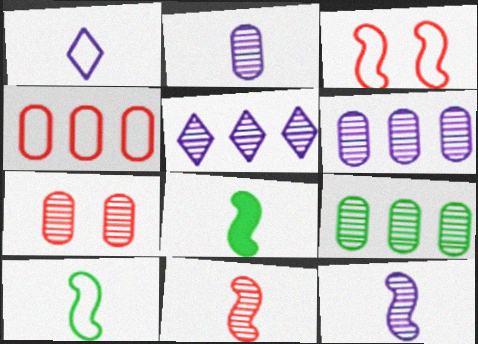[[2, 7, 9]]